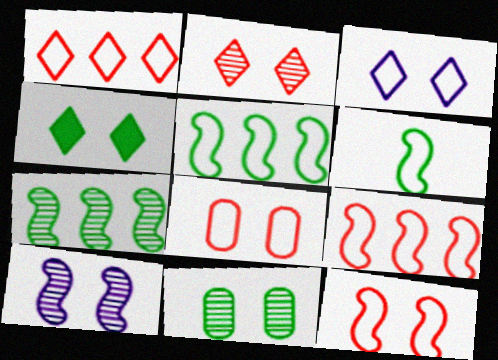[[2, 3, 4], 
[2, 10, 11], 
[4, 8, 10]]